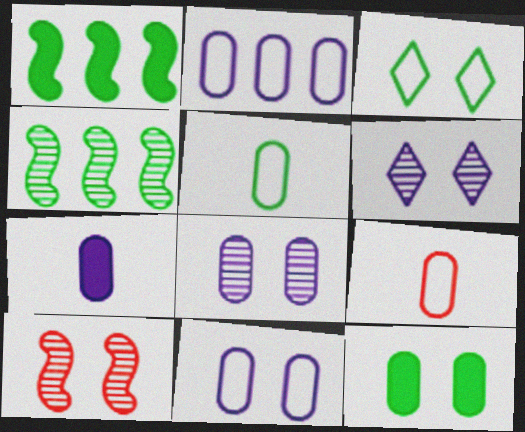[[1, 6, 9], 
[2, 7, 8]]